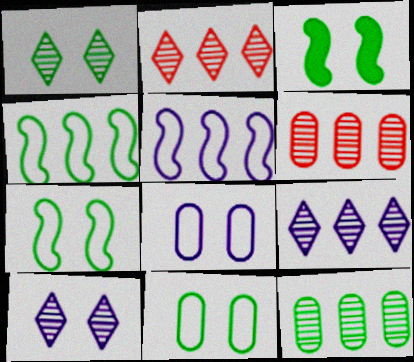[[1, 3, 11]]